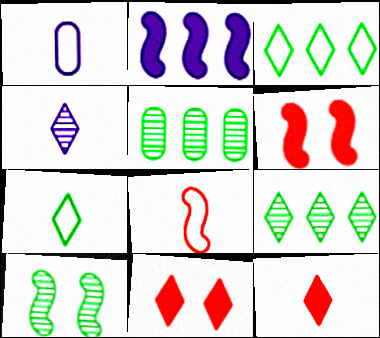[[1, 6, 9], 
[1, 7, 8], 
[2, 8, 10], 
[3, 4, 11], 
[4, 7, 12]]